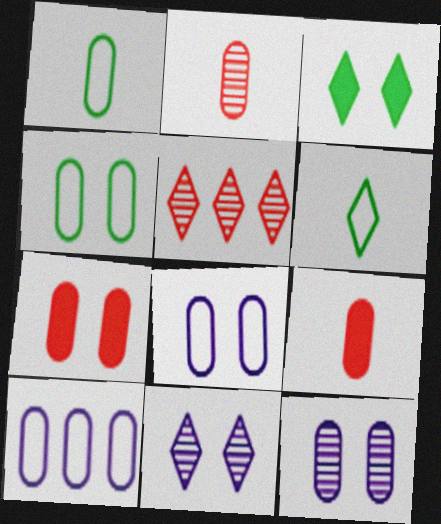[[4, 7, 12]]